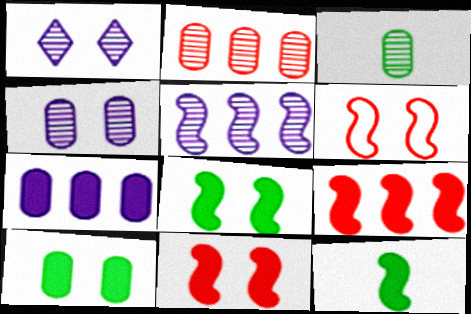[[1, 6, 10], 
[2, 3, 4], 
[5, 6, 12]]